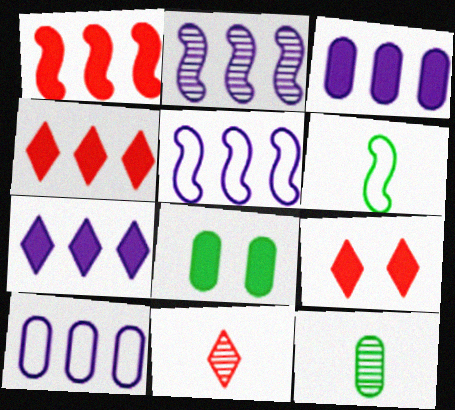[[2, 7, 10], 
[5, 8, 11], 
[5, 9, 12]]